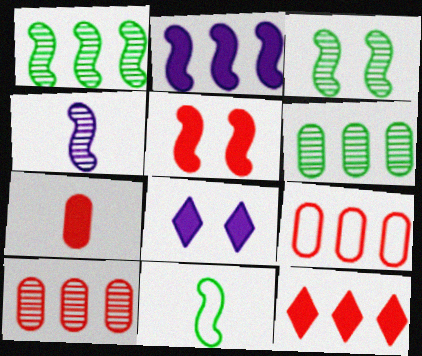[[5, 7, 12], 
[8, 10, 11]]